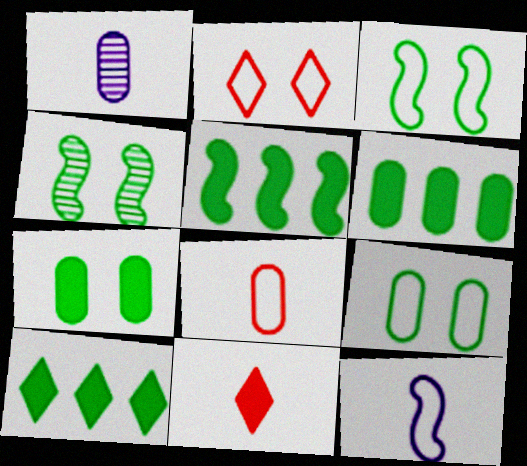[[1, 2, 5], 
[5, 6, 10]]